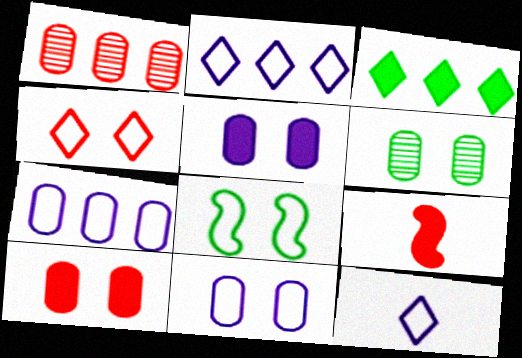[[1, 4, 9], 
[2, 6, 9], 
[3, 5, 9], 
[4, 8, 11], 
[6, 10, 11]]